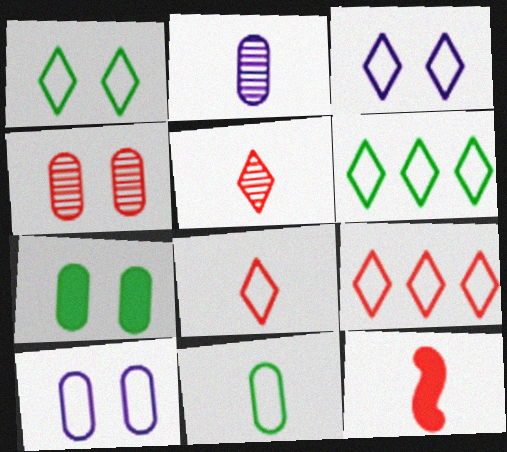[[3, 6, 8], 
[4, 7, 10], 
[4, 9, 12]]